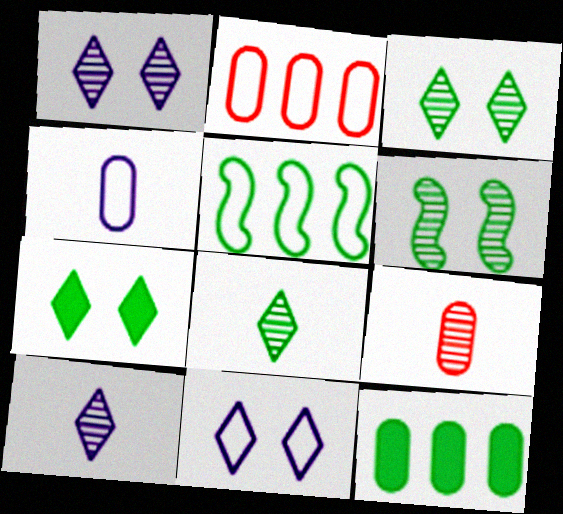[]